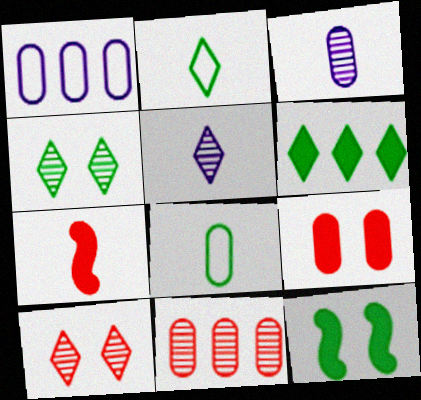[[1, 4, 7], 
[2, 3, 7], 
[2, 4, 6], 
[5, 7, 8]]